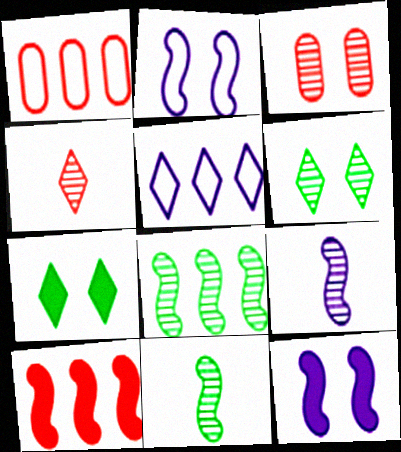[[1, 7, 9], 
[2, 3, 7], 
[2, 10, 11], 
[4, 5, 7]]